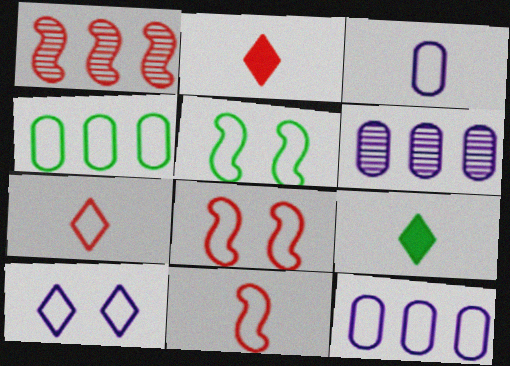[[2, 5, 6], 
[4, 10, 11], 
[5, 7, 12], 
[6, 8, 9]]